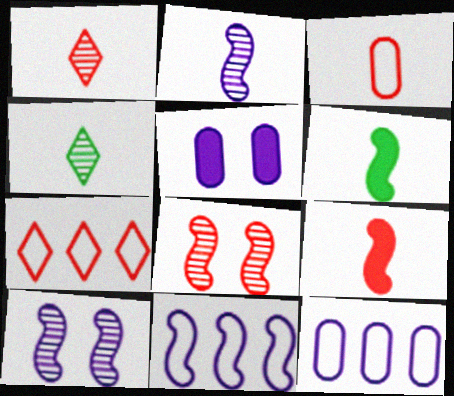[[1, 3, 9], 
[6, 8, 11]]